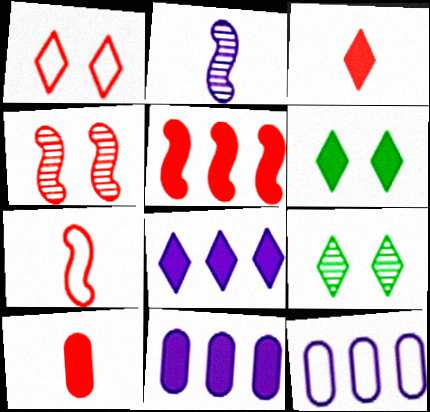[[3, 6, 8], 
[4, 5, 7], 
[7, 9, 11]]